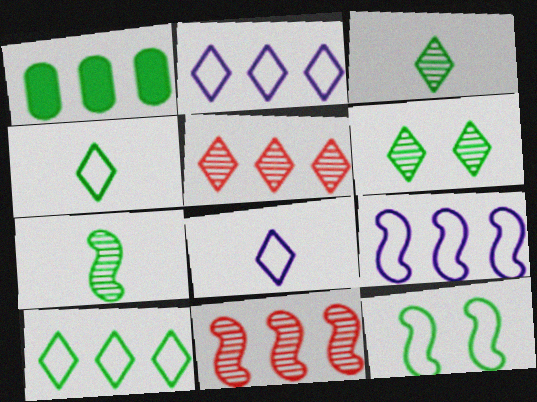[[1, 2, 11], 
[1, 3, 12], 
[1, 5, 9]]